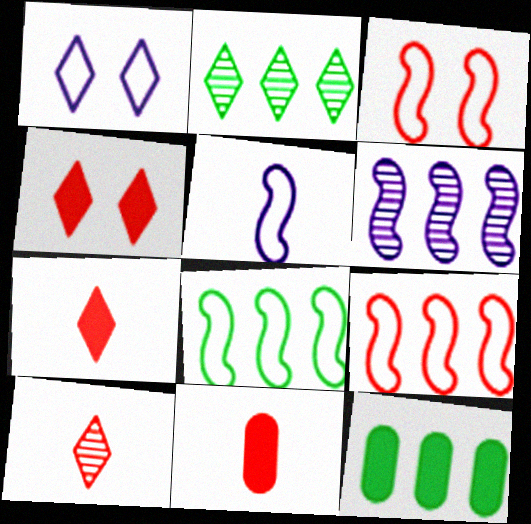[[1, 2, 7], 
[2, 8, 12], 
[3, 5, 8]]